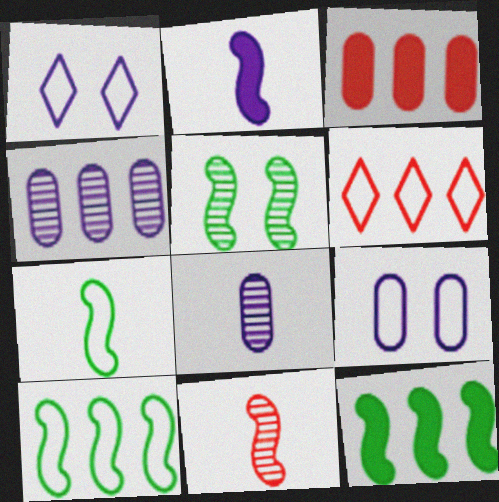[[1, 2, 4], 
[2, 7, 11], 
[4, 6, 12], 
[5, 7, 12], 
[6, 7, 9]]